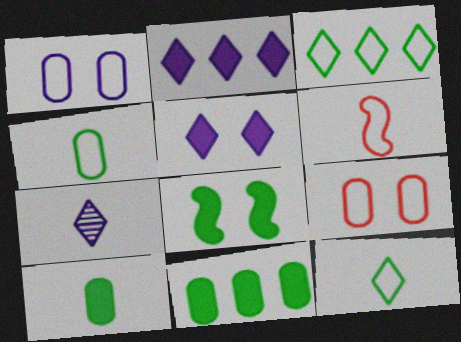[[1, 3, 6], 
[6, 7, 10]]